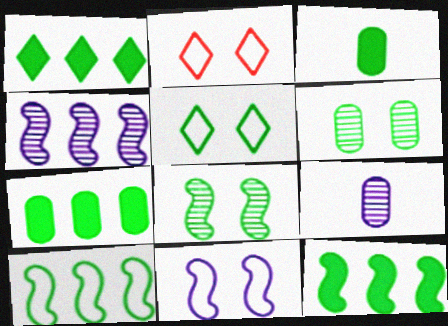[[1, 7, 12], 
[2, 3, 4], 
[2, 9, 12]]